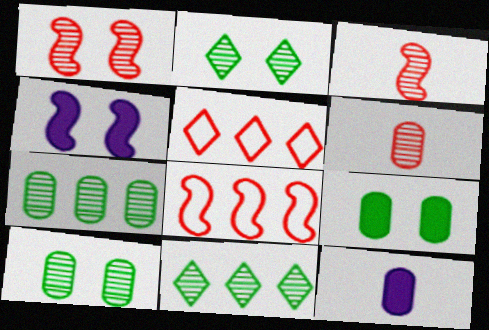[[2, 8, 12]]